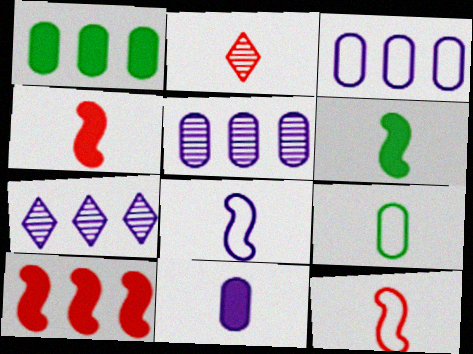[]